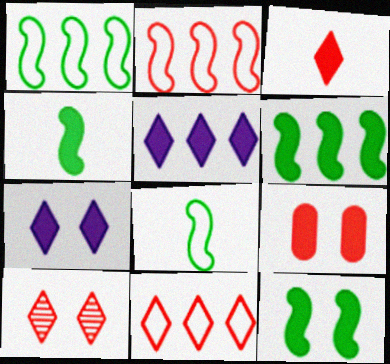[[3, 10, 11], 
[4, 5, 9], 
[4, 6, 12], 
[7, 9, 12]]